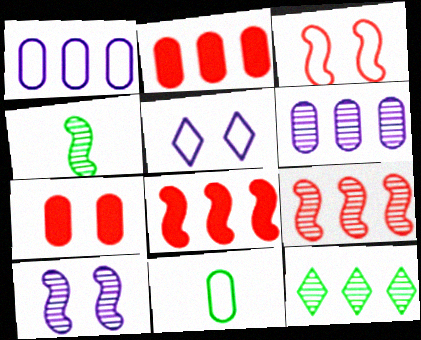[[1, 8, 12], 
[2, 4, 5], 
[4, 9, 10], 
[6, 7, 11], 
[6, 9, 12]]